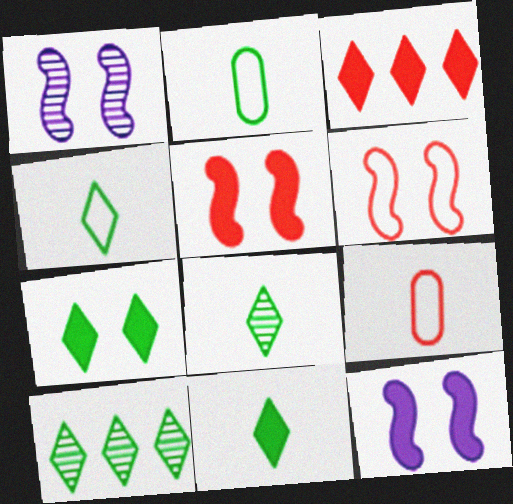[[1, 2, 3], 
[4, 7, 10], 
[4, 8, 11], 
[9, 10, 12]]